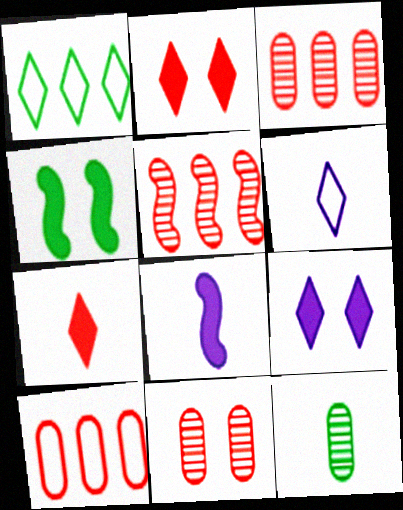[[1, 4, 12], 
[1, 8, 11], 
[3, 4, 6]]